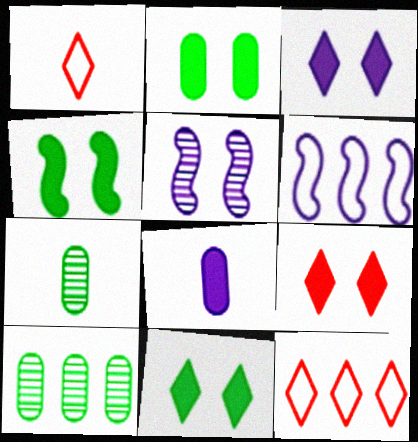[[2, 4, 11], 
[3, 9, 11], 
[6, 7, 9]]